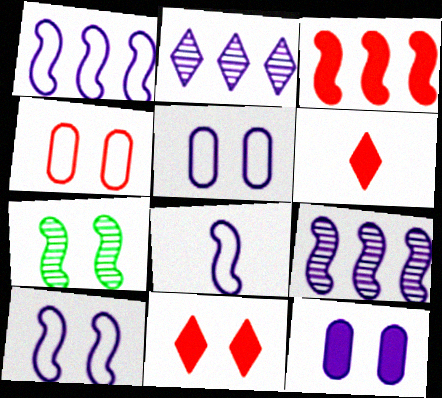[[1, 8, 10], 
[2, 8, 12], 
[3, 7, 8], 
[5, 7, 11]]